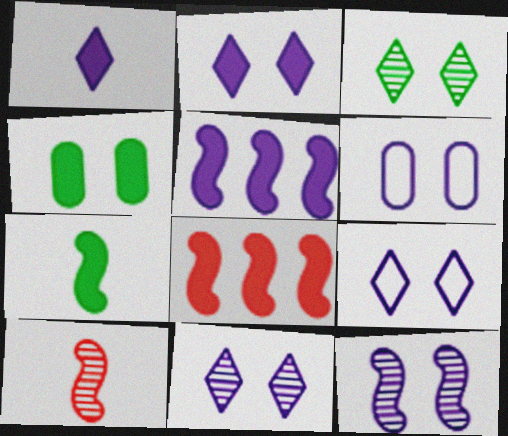[[1, 4, 8], 
[2, 6, 12], 
[2, 9, 11]]